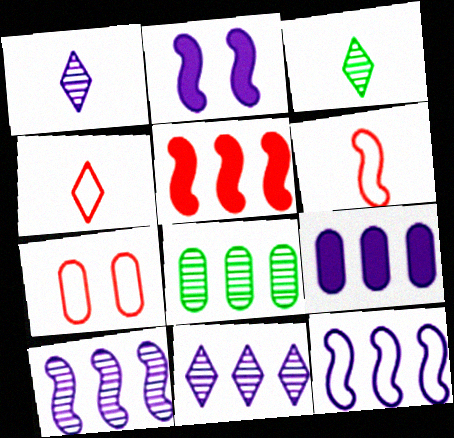[[2, 4, 8], 
[9, 11, 12]]